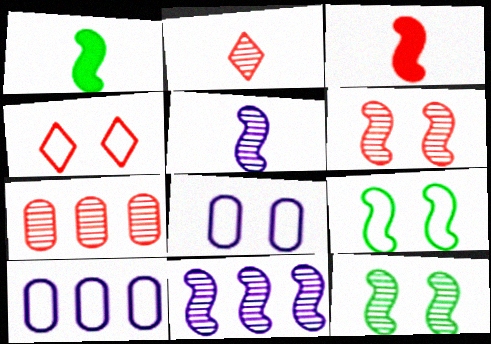[[2, 6, 7], 
[3, 4, 7], 
[3, 9, 11], 
[4, 8, 9]]